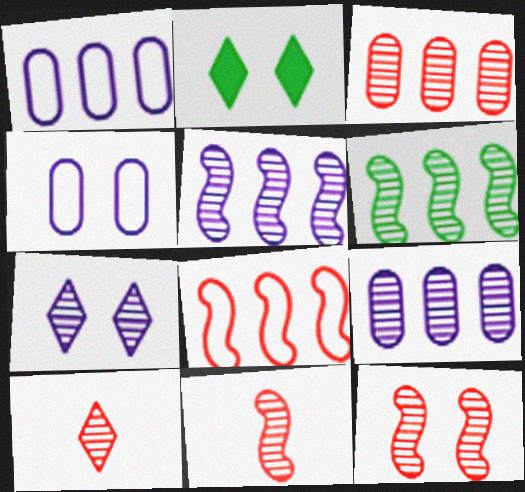[[1, 2, 11], 
[2, 4, 12], 
[3, 10, 12]]